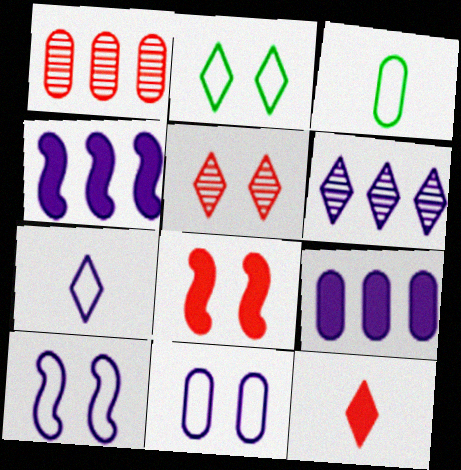[[2, 6, 12], 
[3, 4, 5], 
[3, 6, 8]]